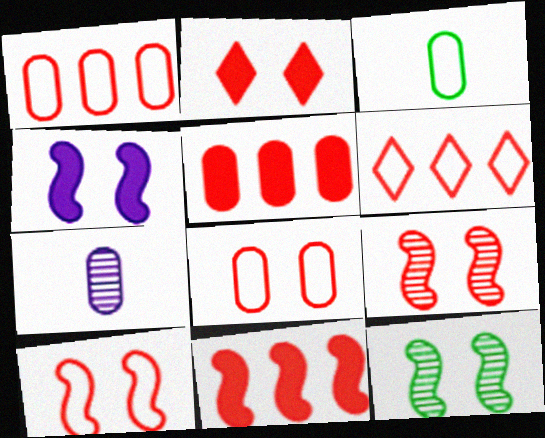[[2, 8, 9], 
[4, 10, 12]]